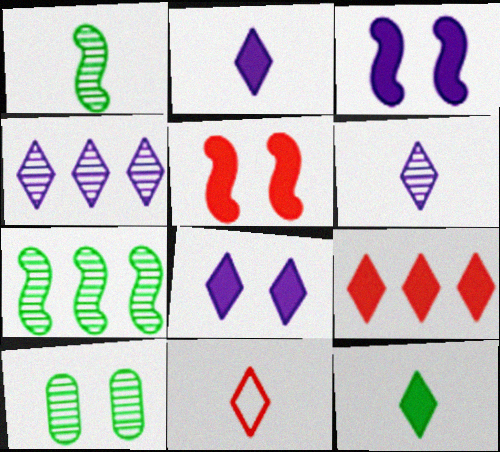[[6, 11, 12], 
[8, 9, 12]]